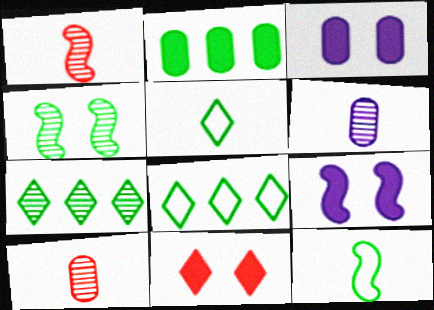[[1, 3, 8], 
[2, 4, 5], 
[8, 9, 10]]